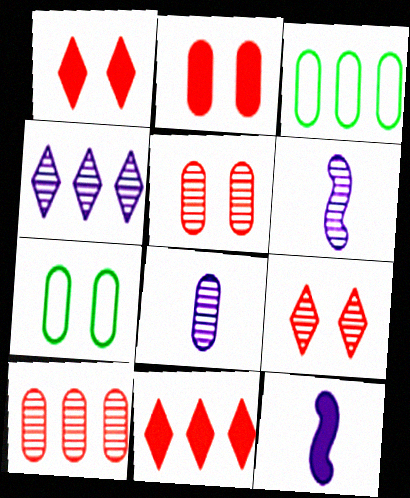[[1, 3, 6], 
[2, 3, 8], 
[3, 9, 12], 
[6, 7, 11]]